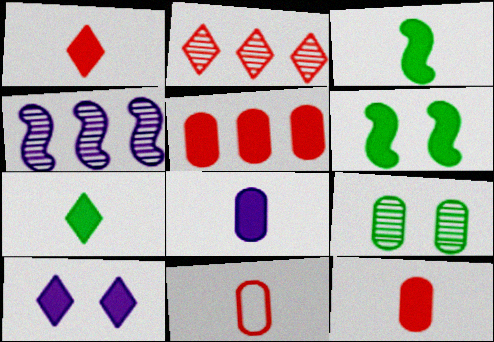[[1, 3, 8], 
[3, 5, 10]]